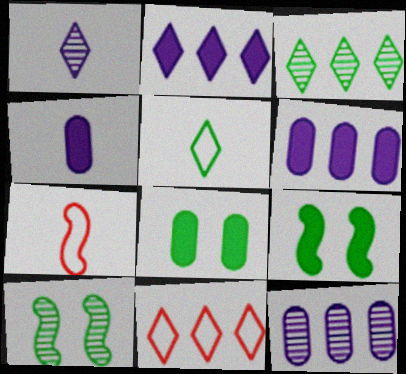[[2, 3, 11], 
[4, 10, 11]]